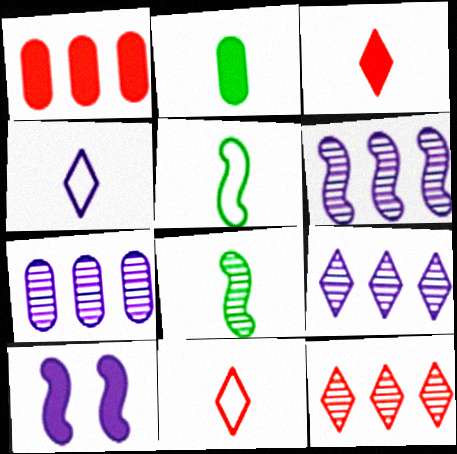[[4, 7, 10], 
[6, 7, 9]]